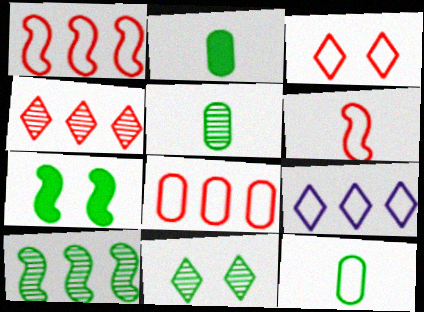[[2, 5, 12], 
[3, 6, 8], 
[5, 10, 11]]